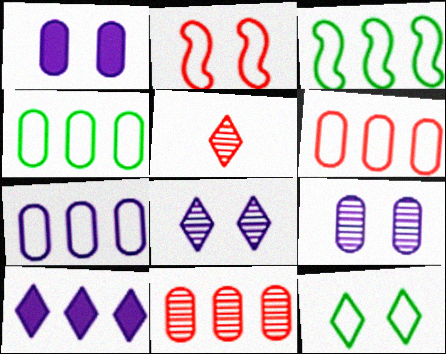[[1, 3, 5], 
[3, 10, 11], 
[4, 6, 7], 
[5, 10, 12]]